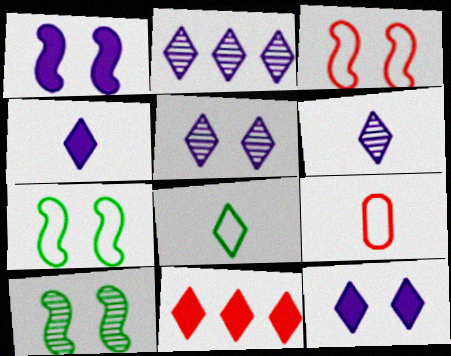[[1, 3, 10], 
[2, 5, 6], 
[5, 8, 11]]